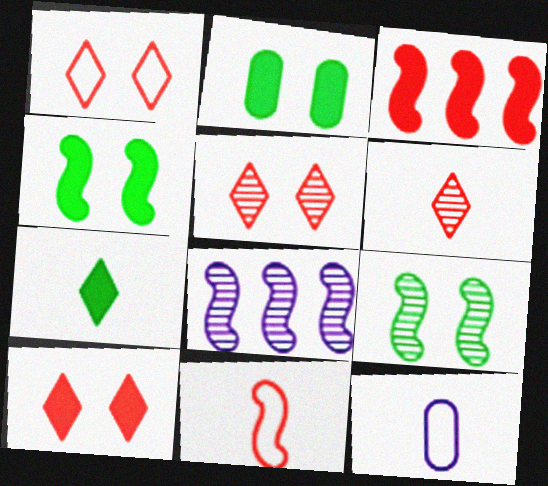[[1, 5, 10], 
[4, 8, 11]]